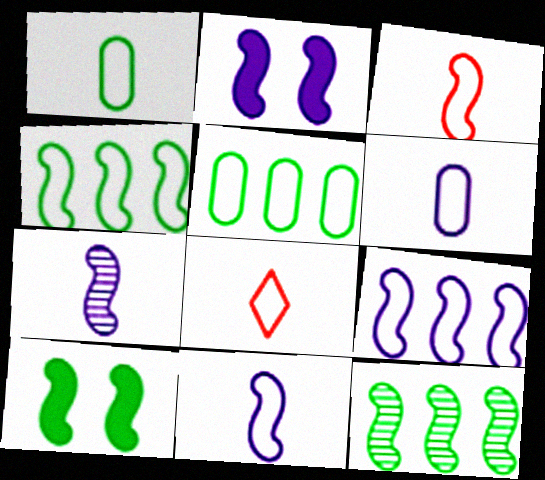[[1, 8, 11], 
[2, 3, 12], 
[2, 7, 9]]